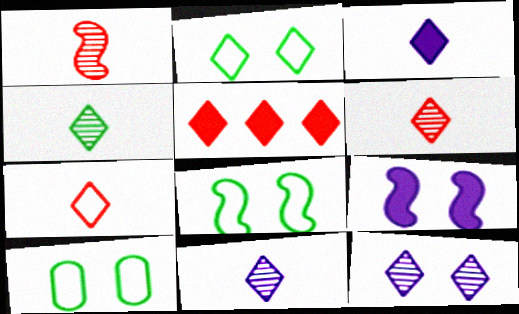[[2, 5, 11], 
[2, 8, 10], 
[3, 4, 7], 
[4, 6, 11]]